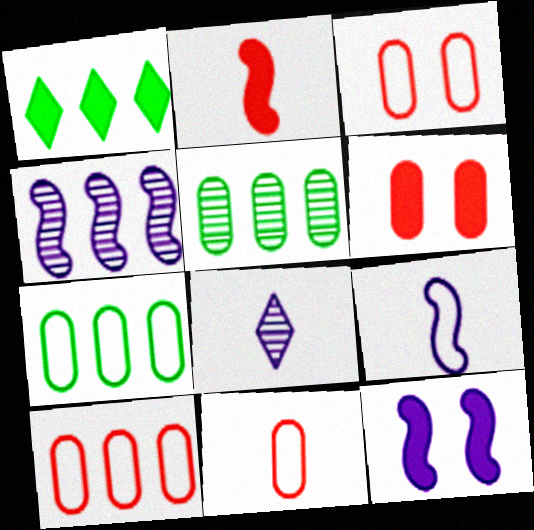[[1, 4, 10], 
[3, 10, 11], 
[4, 9, 12]]